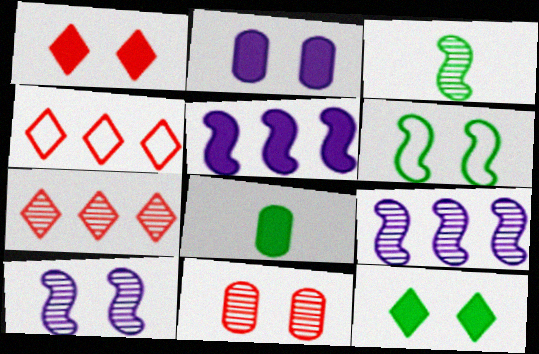[[1, 5, 8], 
[2, 3, 4], 
[4, 8, 10]]